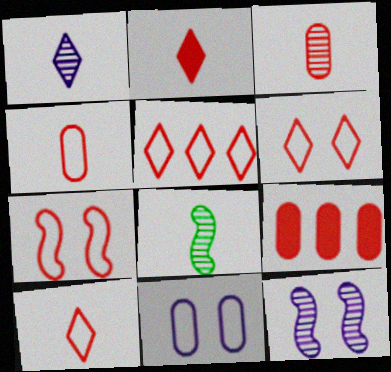[[1, 3, 8], 
[4, 5, 7], 
[5, 6, 10]]